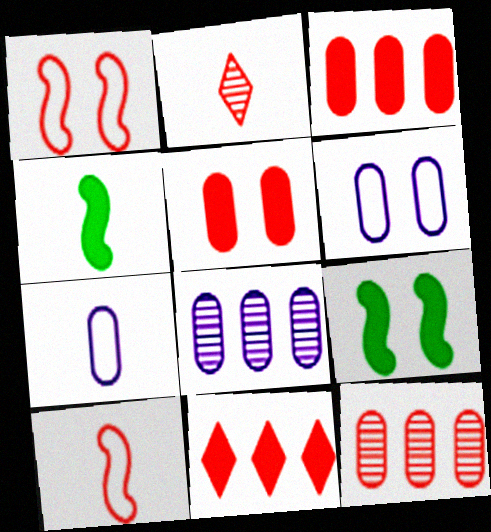[[1, 2, 3], 
[2, 4, 7]]